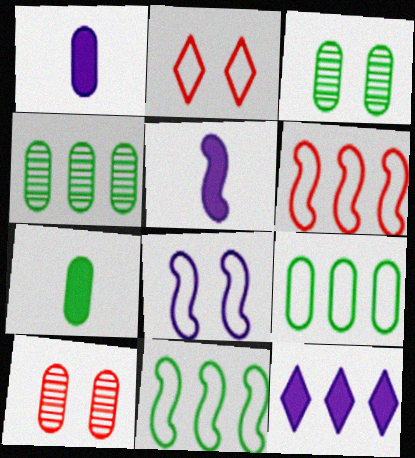[[1, 9, 10], 
[2, 4, 5], 
[3, 7, 9], 
[4, 6, 12]]